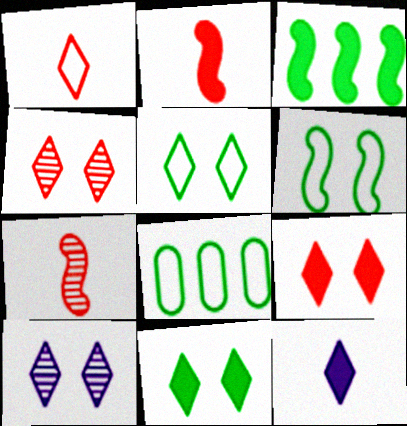[[2, 8, 10], 
[5, 9, 10]]